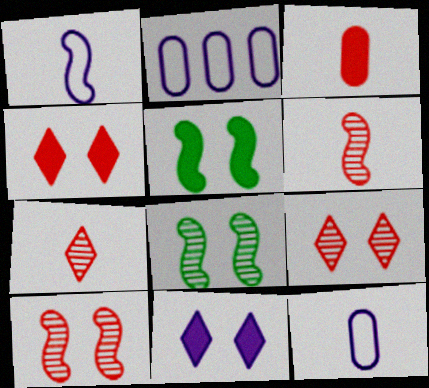[[2, 5, 7]]